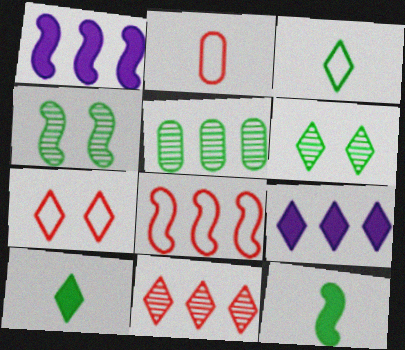[[1, 2, 6], 
[2, 4, 9], 
[2, 7, 8], 
[5, 8, 9]]